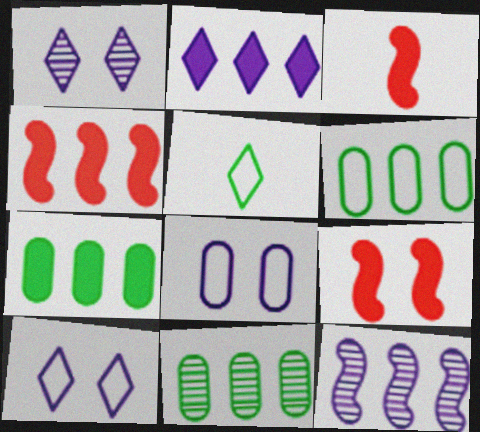[[1, 3, 6], 
[2, 4, 7], 
[3, 4, 9], 
[3, 10, 11], 
[6, 7, 11]]